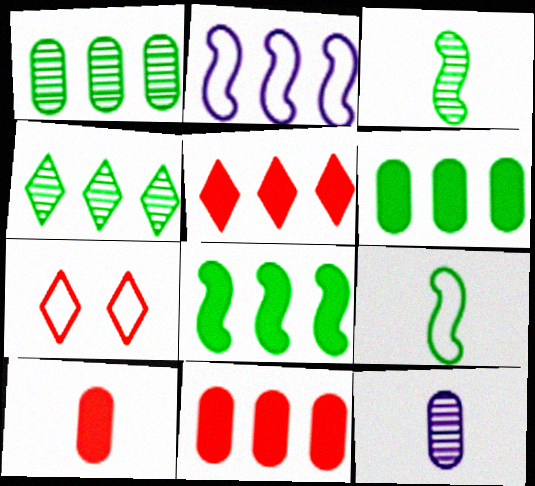[[1, 2, 5], 
[2, 4, 11], 
[7, 8, 12]]